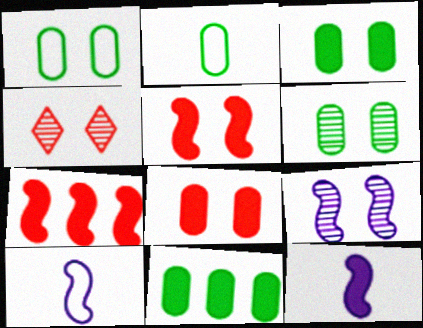[[1, 3, 6], 
[2, 6, 11], 
[4, 6, 9], 
[4, 10, 11]]